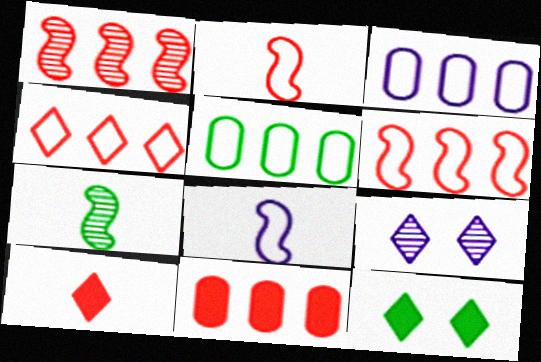[[1, 4, 11], 
[5, 7, 12]]